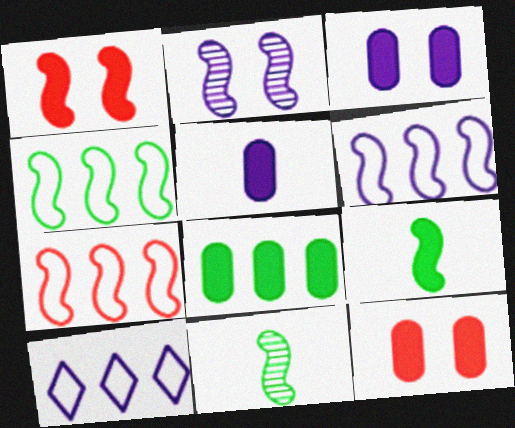[[1, 6, 11], 
[2, 5, 10], 
[2, 7, 9], 
[4, 6, 7], 
[5, 8, 12], 
[10, 11, 12]]